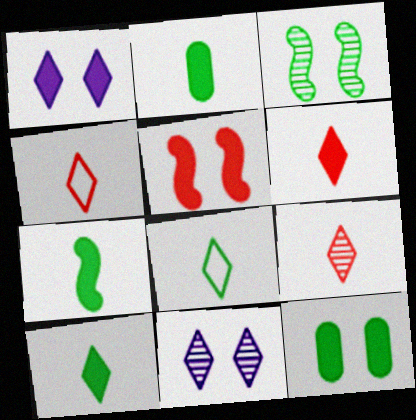[[1, 5, 12], 
[2, 7, 10], 
[4, 6, 9]]